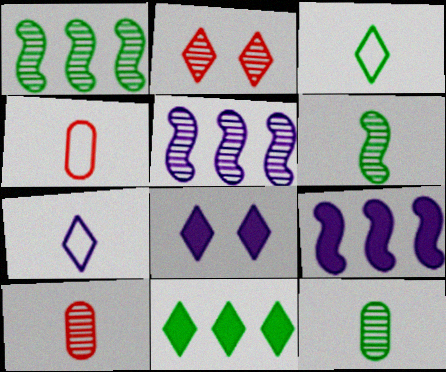[[1, 4, 8], 
[2, 5, 12], 
[2, 7, 11]]